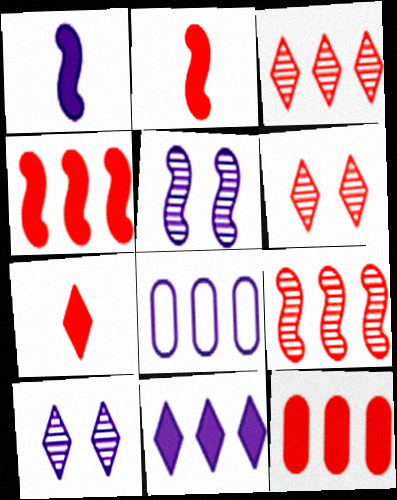[[1, 8, 10]]